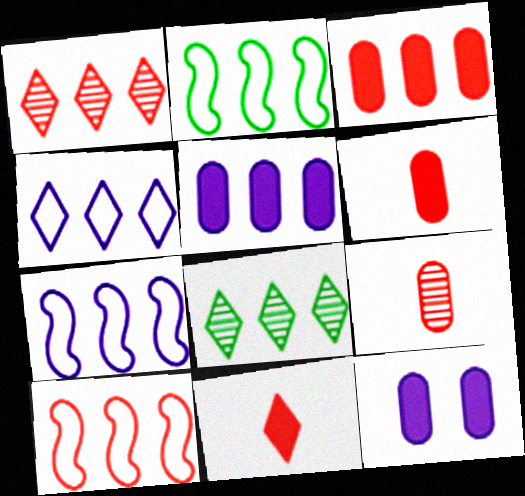[[1, 2, 5], 
[1, 3, 10], 
[2, 7, 10], 
[3, 7, 8], 
[5, 8, 10]]